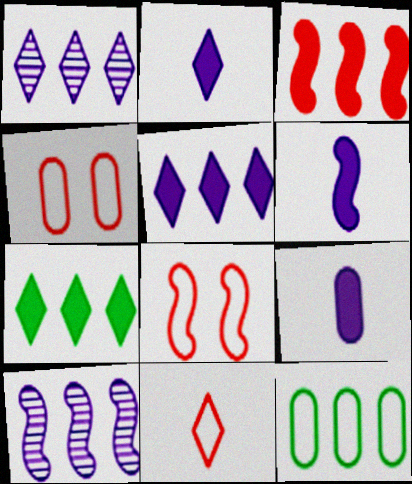[[1, 3, 12], 
[2, 6, 9]]